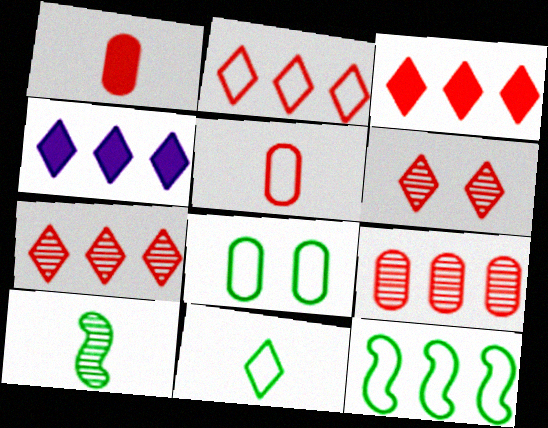[[2, 3, 7], 
[4, 6, 11], 
[4, 9, 12], 
[8, 11, 12]]